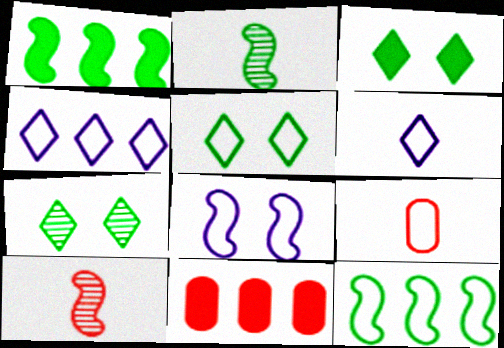[[1, 8, 10], 
[3, 5, 7]]